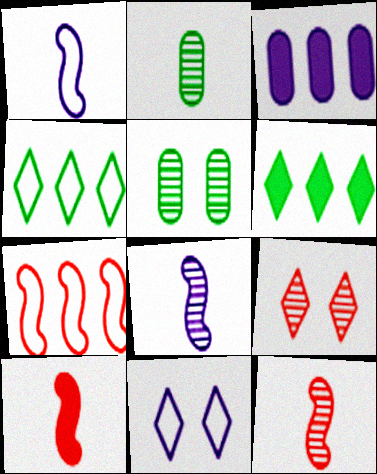[[3, 8, 11]]